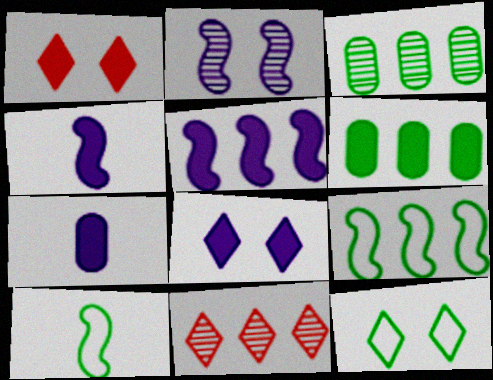[[1, 4, 6], 
[5, 7, 8]]